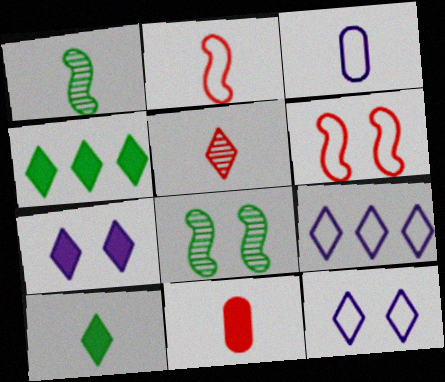[[2, 5, 11], 
[4, 5, 12], 
[8, 9, 11]]